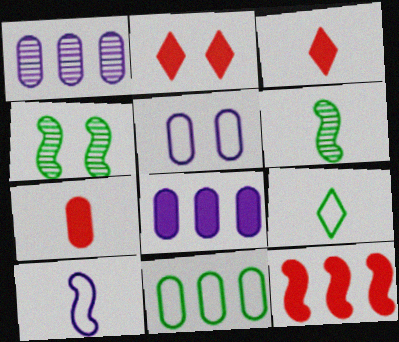[[2, 4, 5], 
[2, 7, 12], 
[4, 10, 12]]